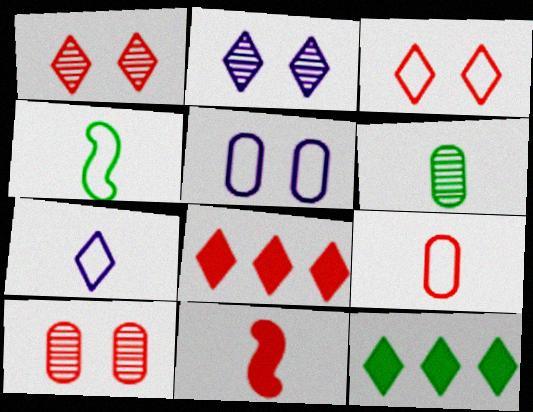[[1, 7, 12], 
[4, 7, 9], 
[6, 7, 11]]